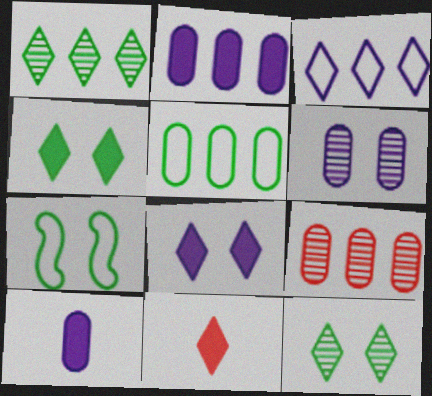[[2, 5, 9], 
[3, 11, 12]]